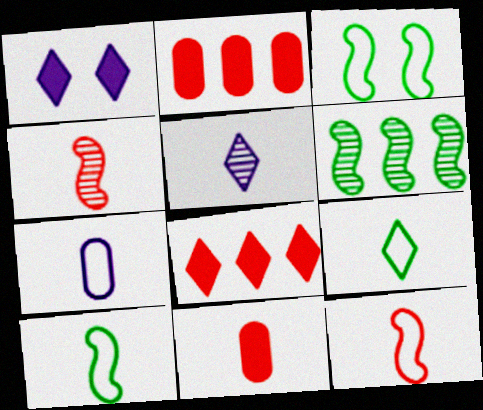[[2, 3, 5], 
[5, 10, 11], 
[7, 9, 12]]